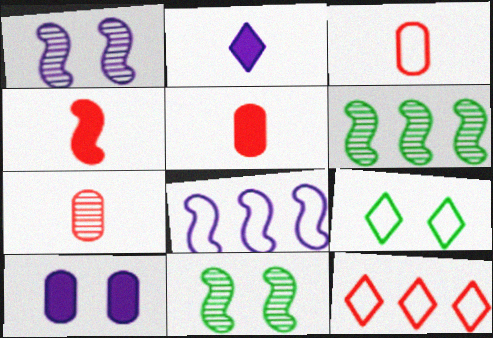[[3, 5, 7], 
[3, 8, 9], 
[4, 8, 11]]